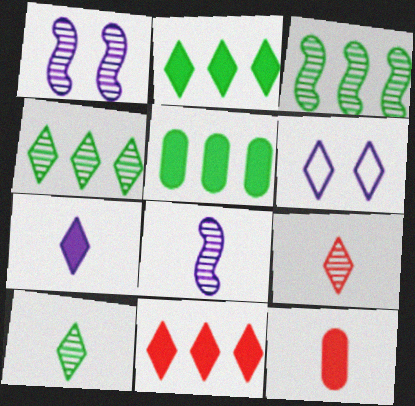[[2, 6, 9], 
[3, 6, 12], 
[6, 10, 11]]